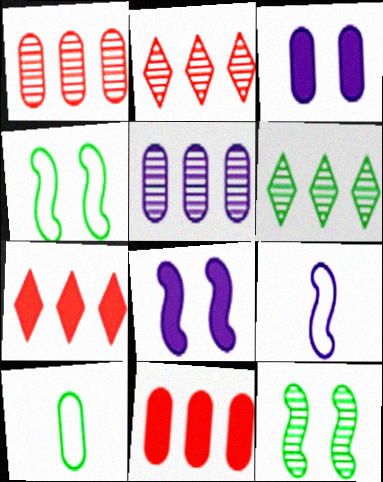[[1, 3, 10], 
[2, 8, 10]]